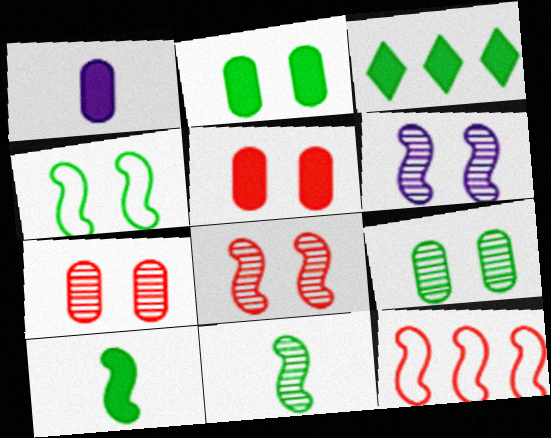[[2, 3, 10], 
[6, 10, 12]]